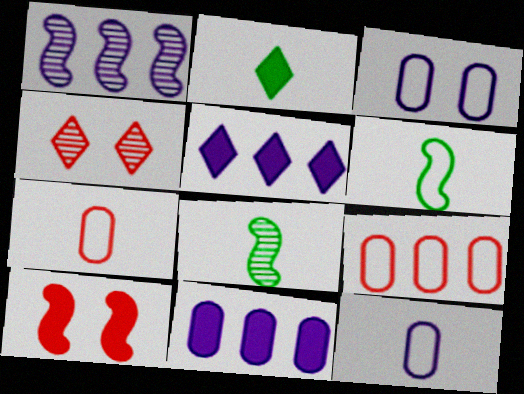[[1, 6, 10], 
[2, 10, 11], 
[4, 6, 11]]